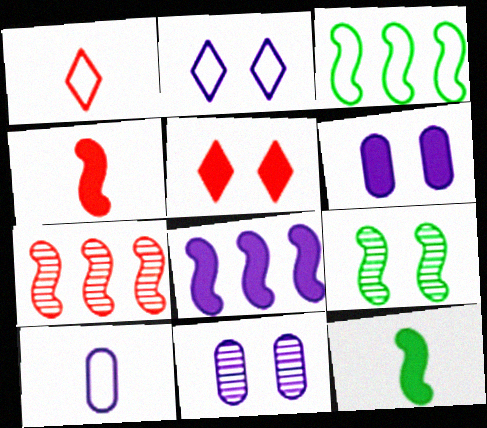[[3, 7, 8], 
[3, 9, 12]]